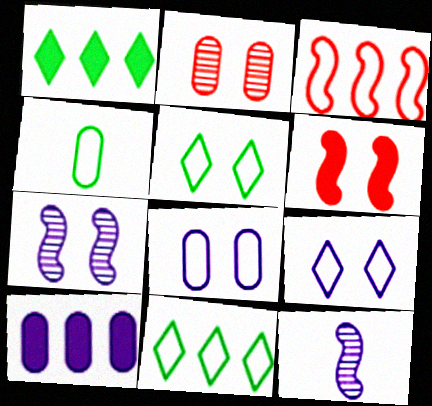[[2, 4, 10], 
[3, 4, 9], 
[9, 10, 12]]